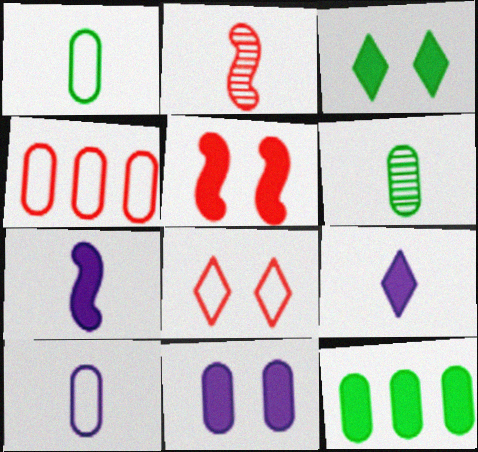[[1, 2, 9], 
[3, 5, 11], 
[4, 6, 11], 
[5, 9, 12]]